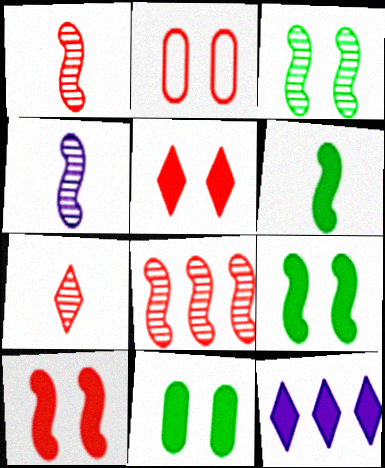[[3, 4, 8]]